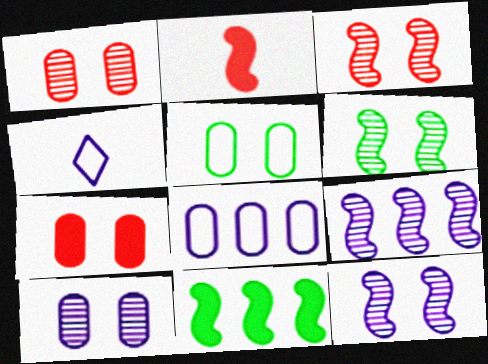[[1, 4, 11], 
[3, 6, 12], 
[5, 7, 10]]